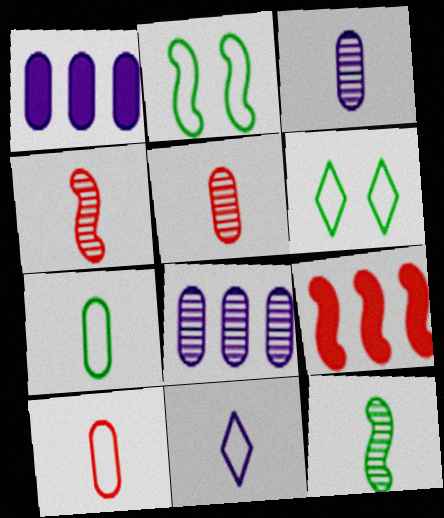[[1, 4, 6], 
[3, 6, 9]]